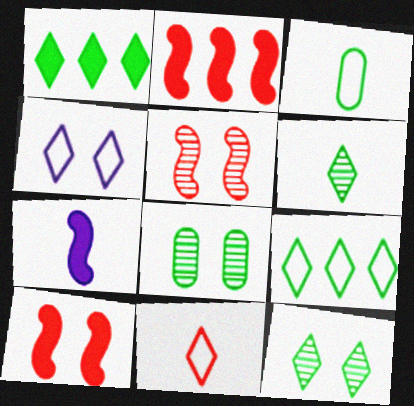[[4, 8, 10], 
[4, 9, 11]]